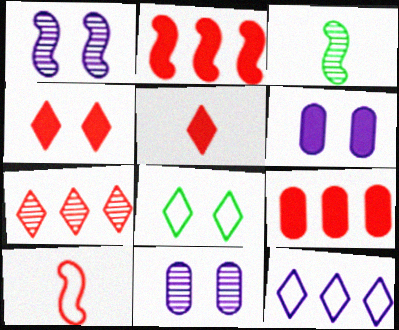[[3, 7, 11]]